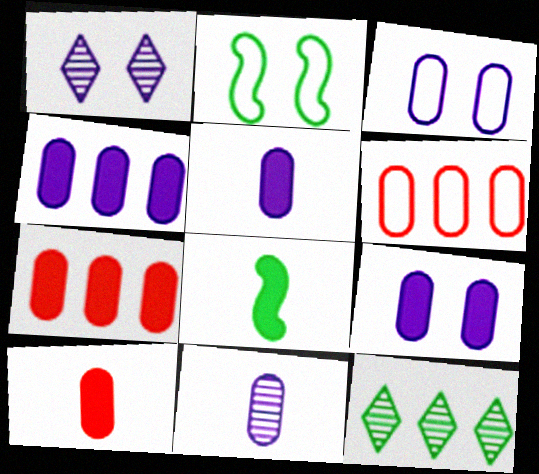[[1, 6, 8], 
[3, 4, 11], 
[4, 5, 9]]